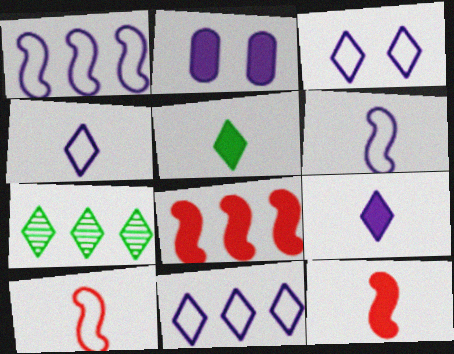[[2, 5, 8], 
[2, 7, 10], 
[3, 4, 11]]